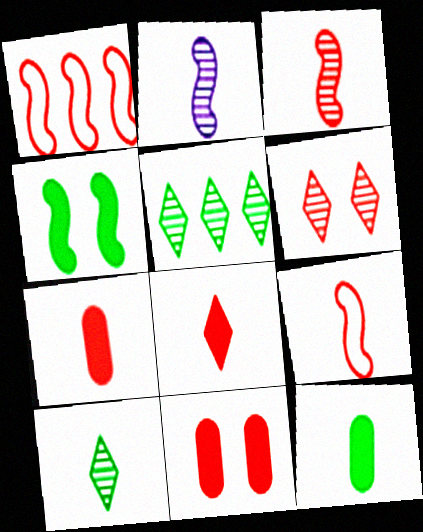[[1, 2, 4], 
[1, 6, 7]]